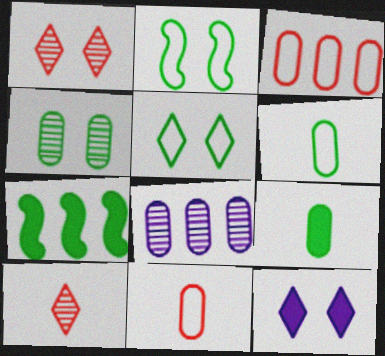[[1, 5, 12]]